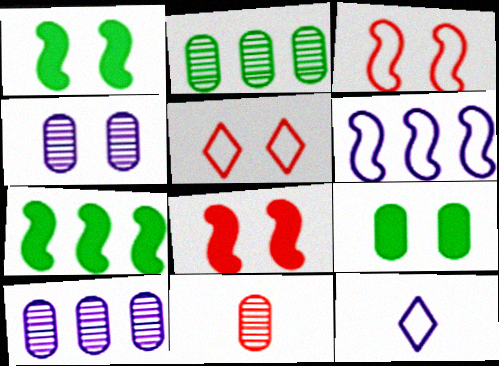[[1, 4, 5], 
[2, 4, 11], 
[2, 8, 12]]